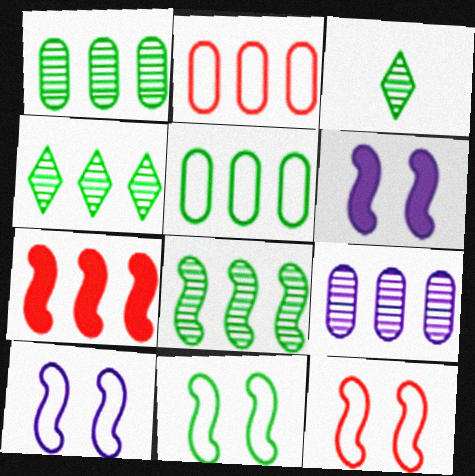[[1, 4, 8], 
[2, 3, 6], 
[10, 11, 12]]